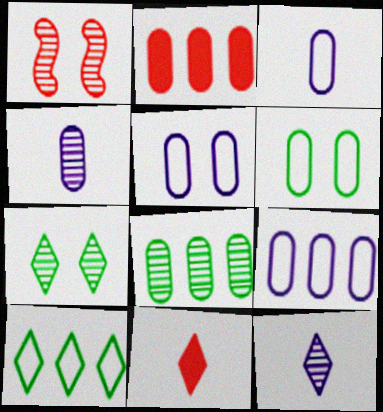[[1, 8, 12], 
[2, 4, 6], 
[2, 8, 9], 
[3, 5, 9]]